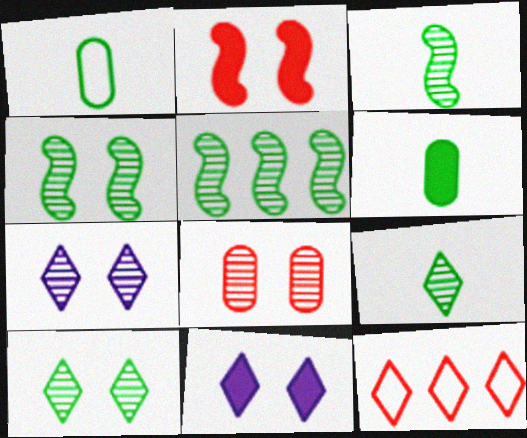[[3, 4, 5], 
[4, 7, 8], 
[9, 11, 12]]